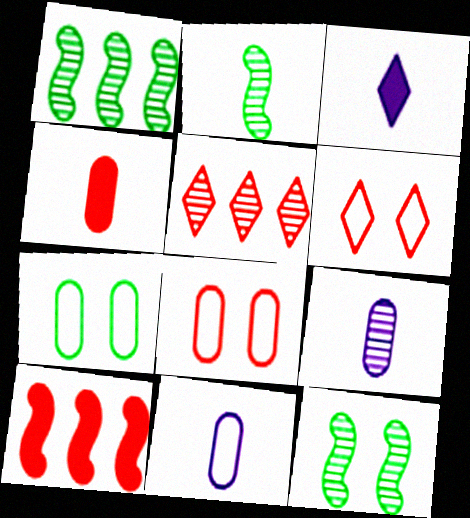[[1, 2, 12], 
[1, 3, 8], 
[5, 9, 12]]